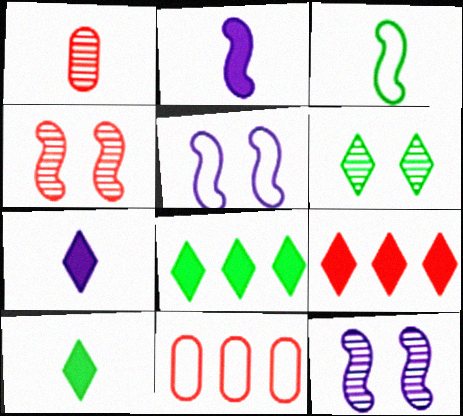[[1, 3, 7], 
[1, 5, 8], 
[2, 6, 11], 
[10, 11, 12]]